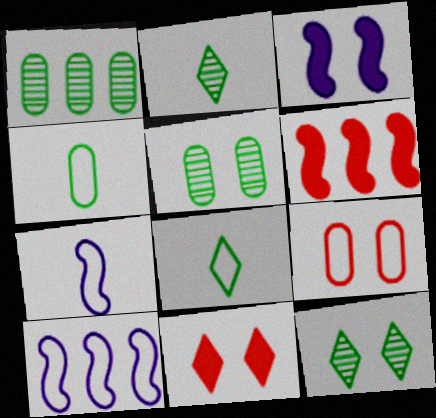[[1, 7, 11], 
[3, 9, 12], 
[8, 9, 10]]